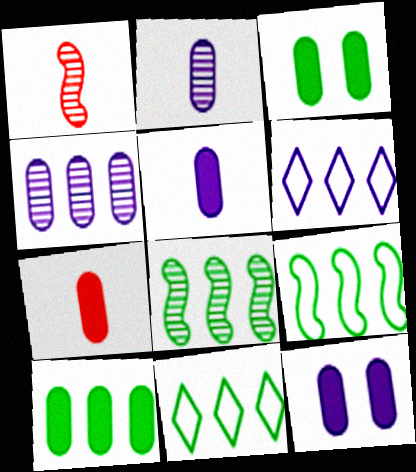[[1, 3, 6], 
[1, 11, 12], 
[7, 10, 12], 
[8, 10, 11]]